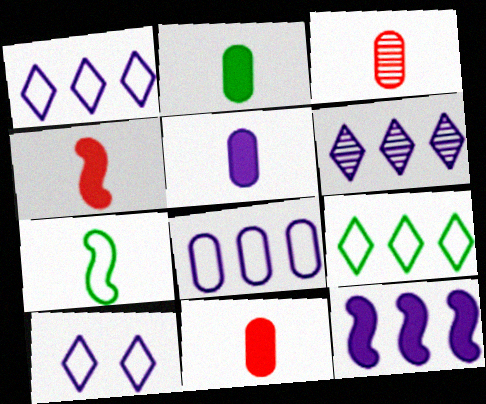[[2, 5, 11], 
[6, 8, 12]]